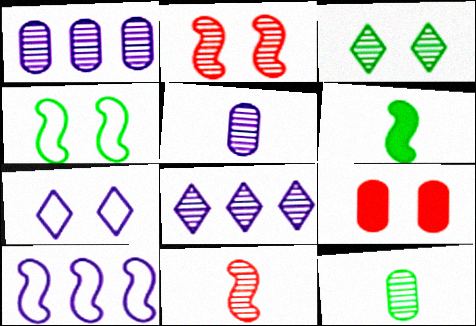[[1, 3, 11], 
[2, 6, 10], 
[2, 8, 12]]